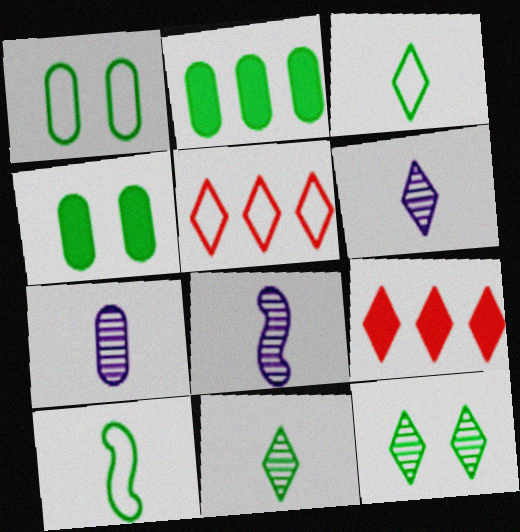[[1, 8, 9], 
[2, 10, 12], 
[4, 5, 8], 
[6, 7, 8]]